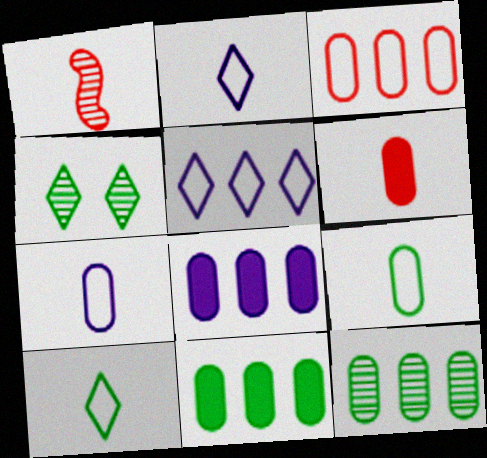[[3, 8, 12]]